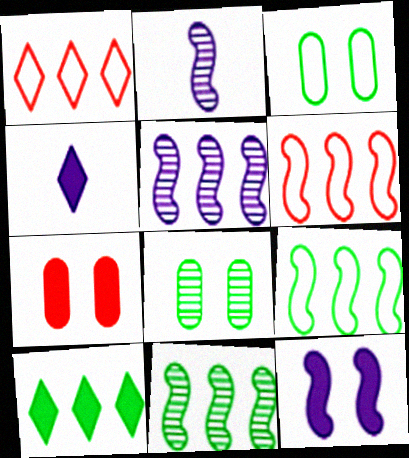[[4, 6, 8]]